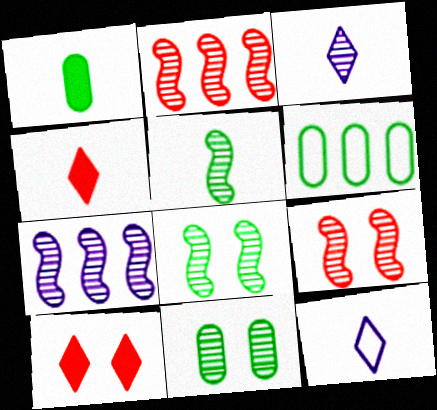[[1, 6, 11], 
[2, 3, 11], 
[5, 7, 9]]